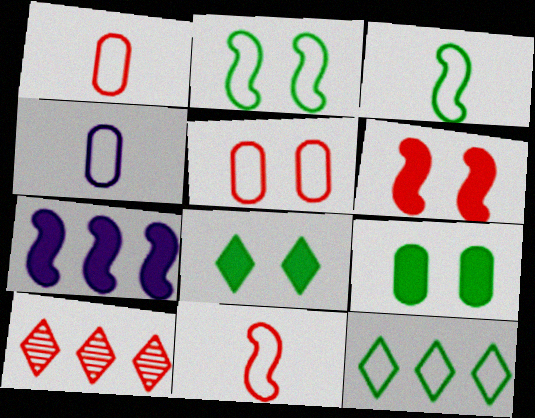[[1, 6, 10]]